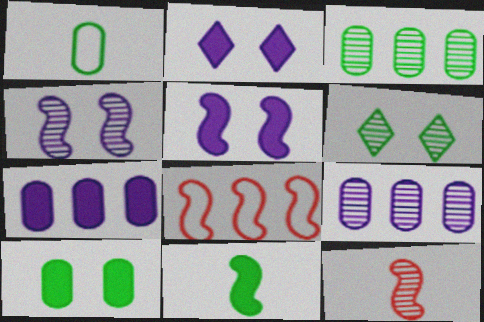[[1, 3, 10], 
[4, 8, 11], 
[6, 9, 12]]